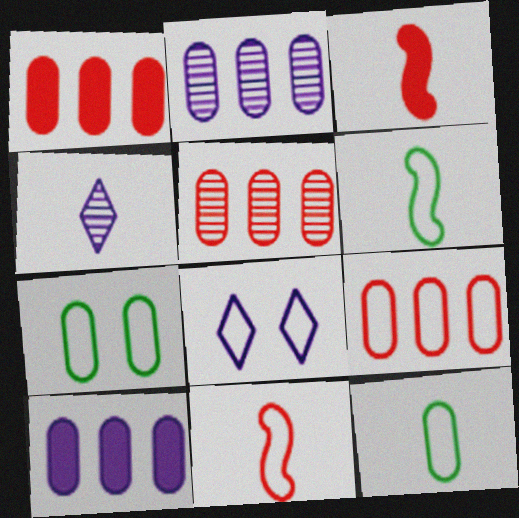[[1, 5, 9], 
[3, 4, 12], 
[6, 8, 9]]